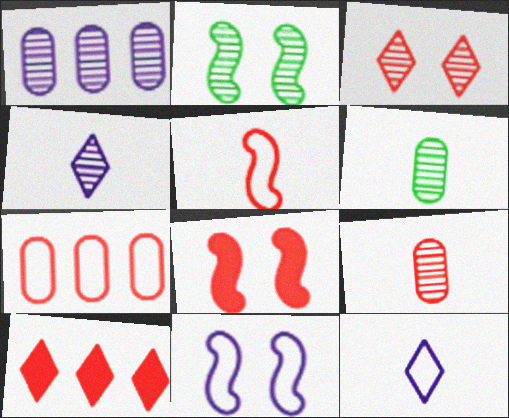[[2, 8, 11], 
[6, 10, 11]]